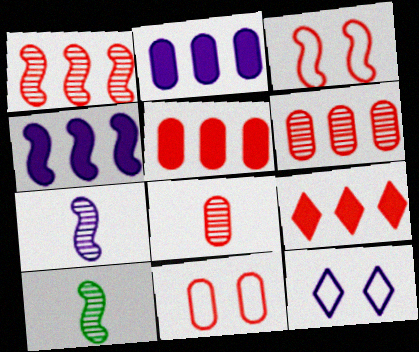[[2, 7, 12], 
[3, 4, 10], 
[3, 8, 9], 
[5, 8, 11], 
[5, 10, 12]]